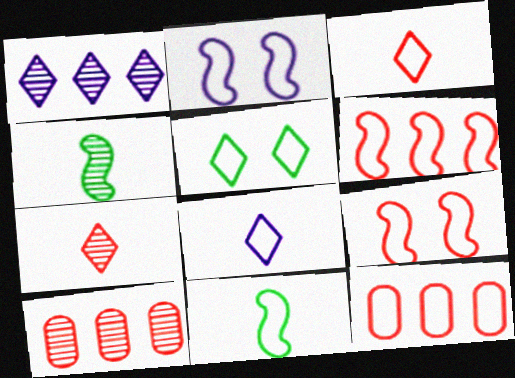[[2, 6, 11], 
[3, 9, 12]]